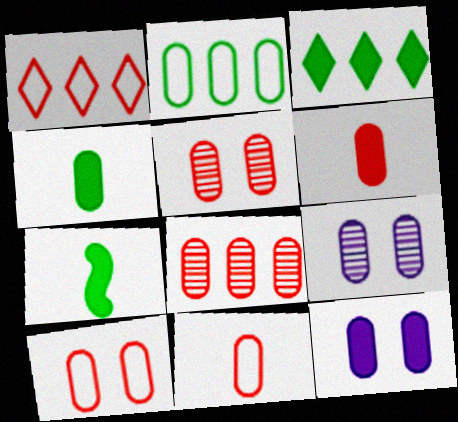[[1, 7, 9], 
[2, 6, 9], 
[6, 8, 10]]